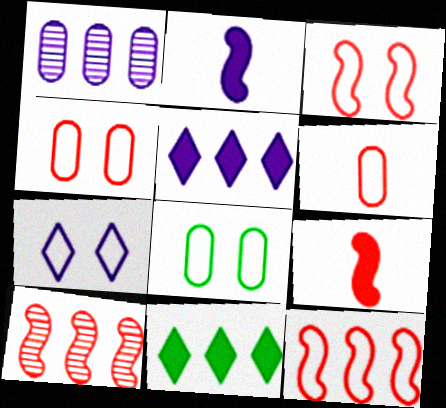[[1, 2, 7], 
[1, 11, 12], 
[3, 7, 8], 
[3, 9, 10]]